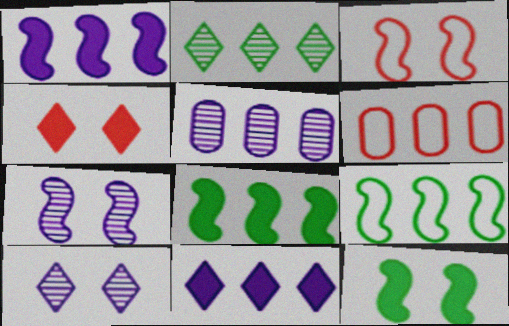[[1, 2, 6], 
[3, 7, 12]]